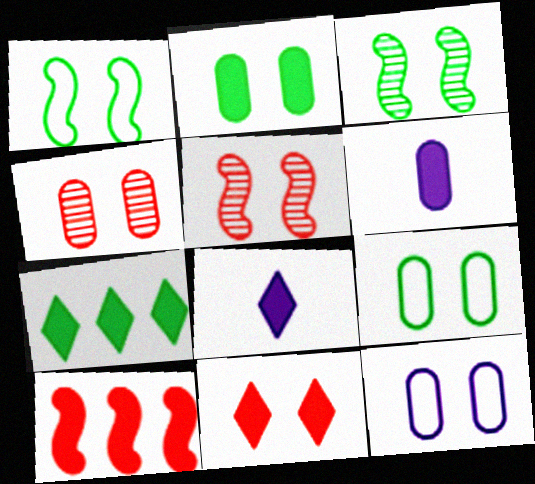[[2, 4, 12], 
[2, 8, 10], 
[3, 11, 12], 
[7, 8, 11]]